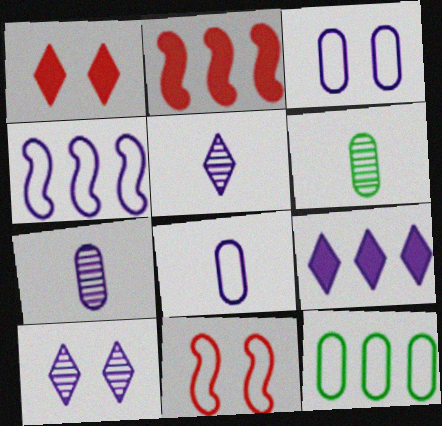[[1, 4, 6], 
[6, 9, 11]]